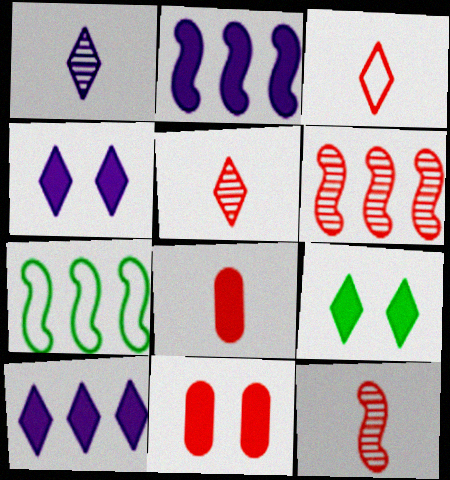[[1, 7, 11], 
[2, 6, 7], 
[2, 8, 9], 
[3, 6, 11], 
[3, 8, 12]]